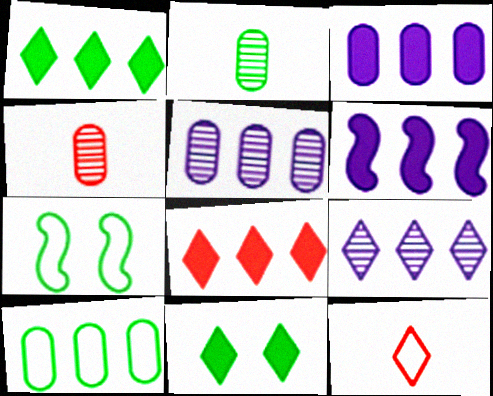[[1, 2, 7], 
[9, 11, 12]]